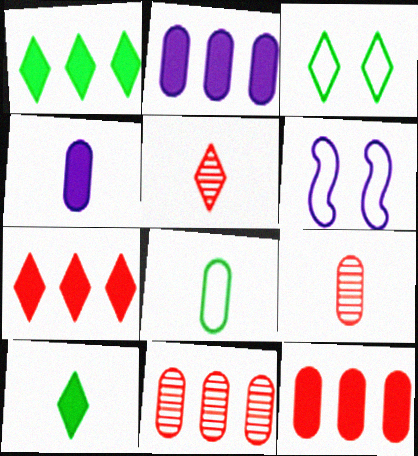[[1, 6, 9], 
[4, 8, 9], 
[6, 10, 11]]